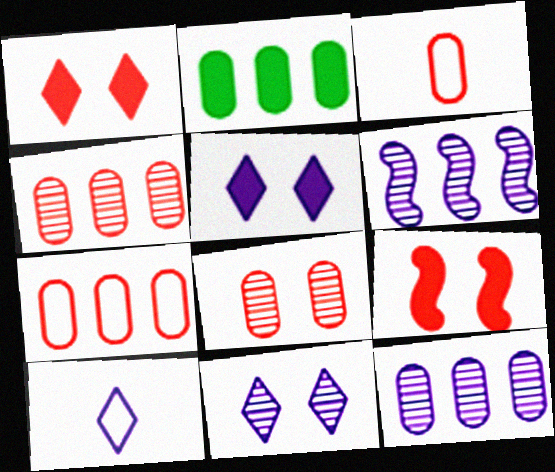[[2, 7, 12]]